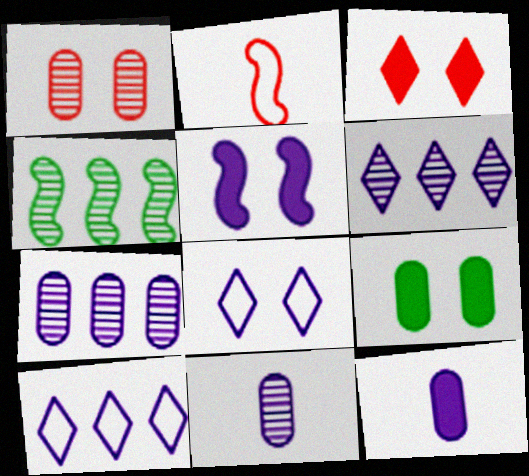[[2, 4, 5], 
[2, 6, 9], 
[3, 5, 9], 
[5, 10, 11]]